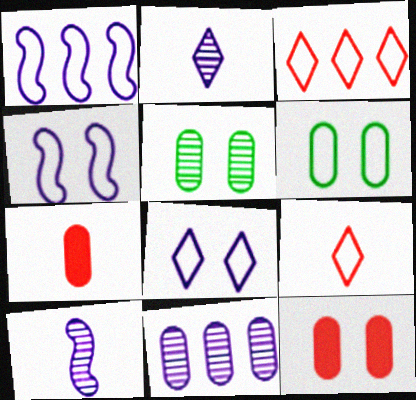[[1, 6, 9], 
[6, 7, 11]]